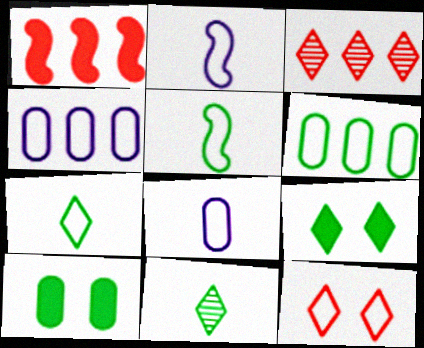[[2, 3, 10], 
[2, 6, 12], 
[4, 5, 12]]